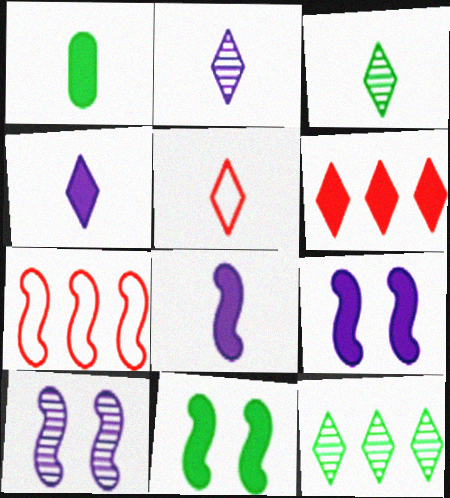[[1, 6, 9], 
[3, 4, 5]]